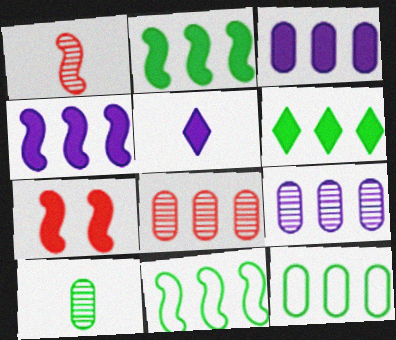[[3, 8, 12]]